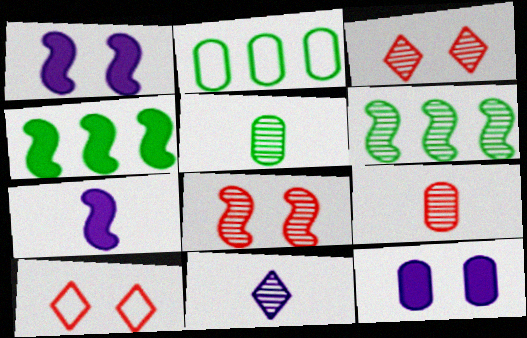[[2, 3, 7], 
[2, 9, 12]]